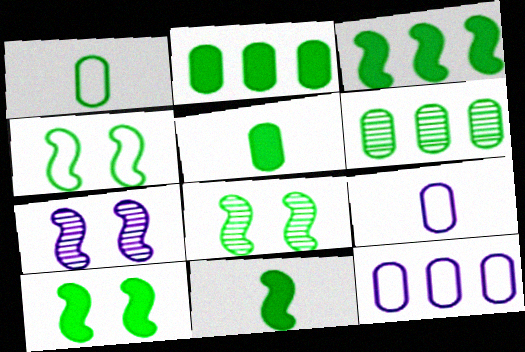[[3, 10, 11], 
[4, 8, 10]]